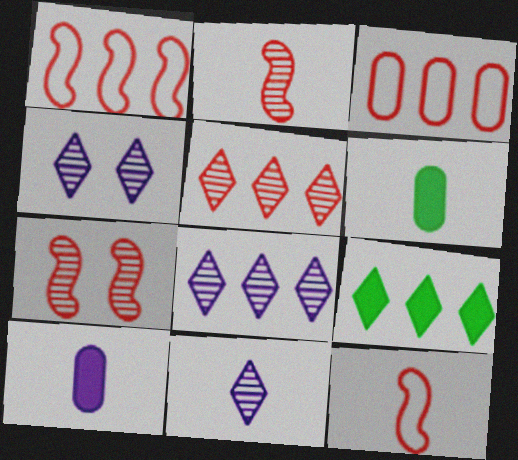[[1, 4, 6], 
[4, 8, 11], 
[6, 11, 12]]